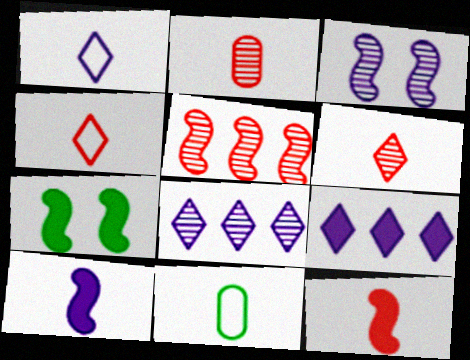[[2, 4, 12], 
[6, 10, 11]]